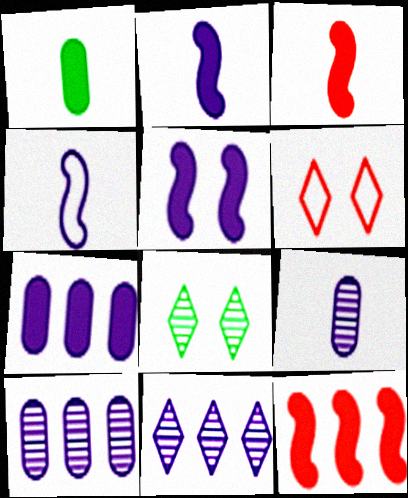[]